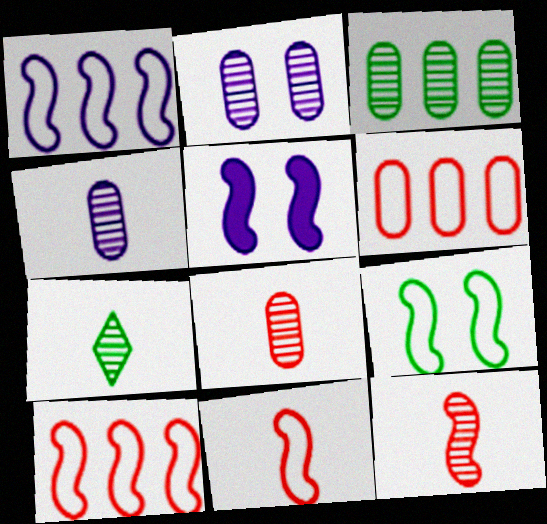[[1, 9, 11], 
[2, 3, 8], 
[4, 7, 12], 
[5, 6, 7]]